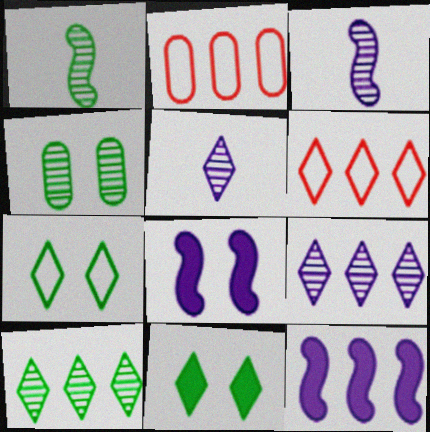[[1, 4, 10], 
[2, 3, 11], 
[2, 10, 12], 
[5, 6, 11]]